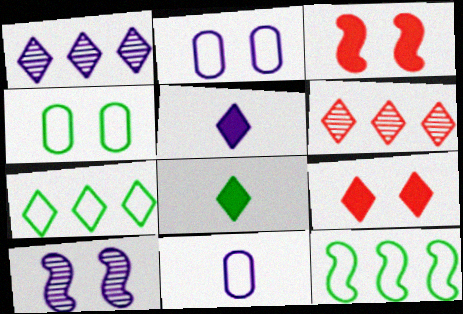[[4, 9, 10]]